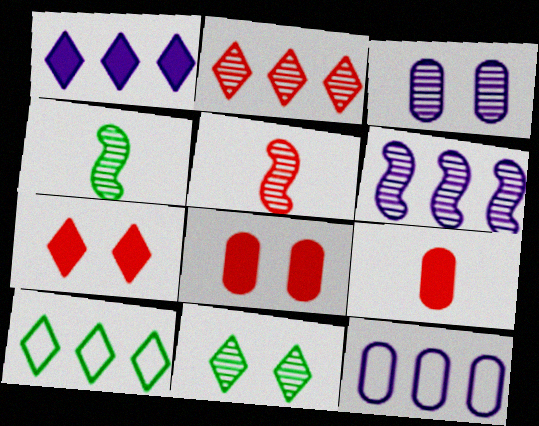[[1, 2, 10], 
[1, 6, 12], 
[2, 3, 4], 
[4, 7, 12]]